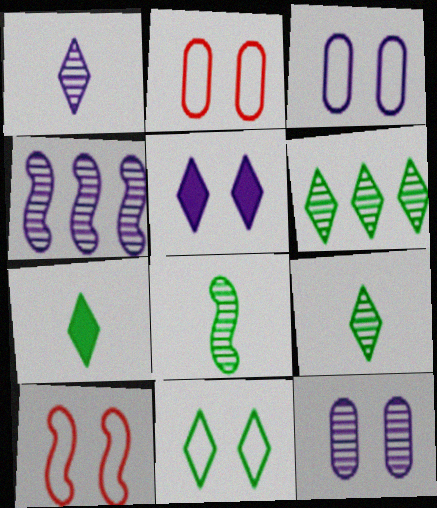[[1, 4, 12], 
[2, 4, 7], 
[3, 10, 11], 
[6, 7, 11]]